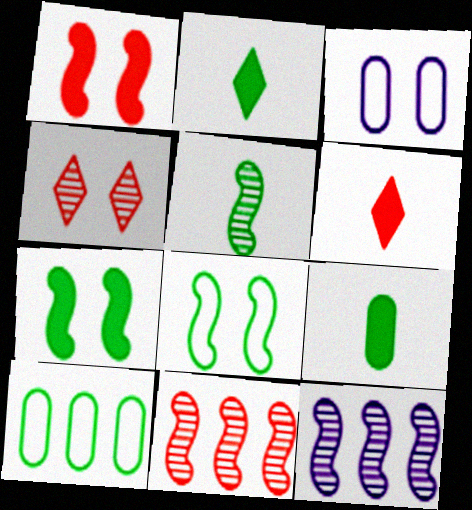[[2, 3, 11], 
[3, 4, 7]]